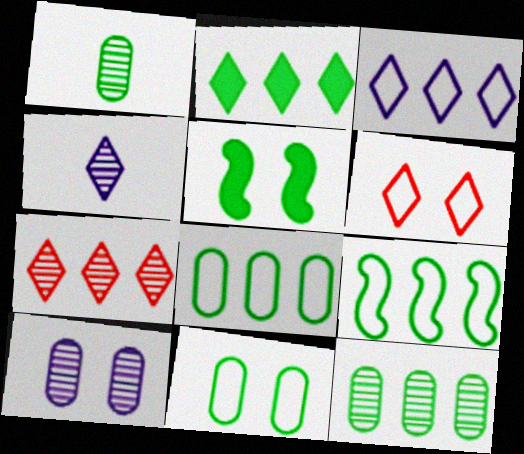[[2, 3, 7], 
[2, 4, 6], 
[2, 9, 12], 
[5, 6, 10]]